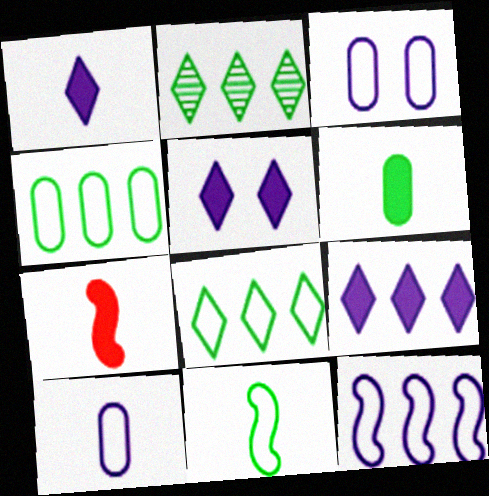[[1, 5, 9], 
[1, 6, 7], 
[2, 3, 7]]